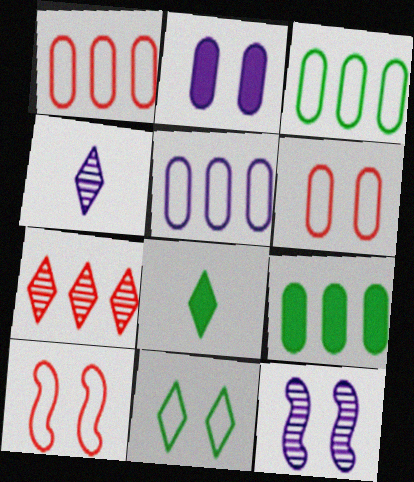[[1, 3, 5], 
[1, 8, 12], 
[4, 9, 10]]